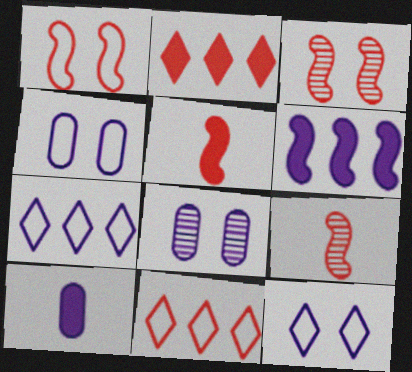[]